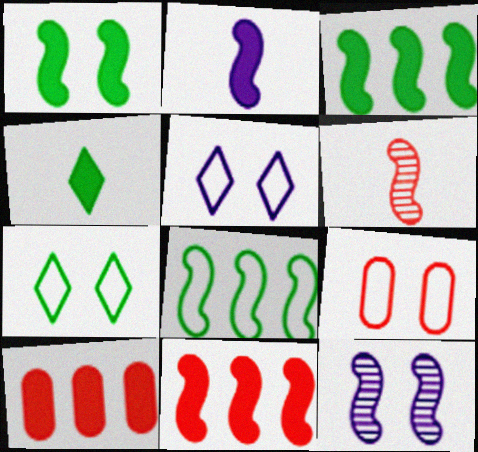[[1, 2, 11]]